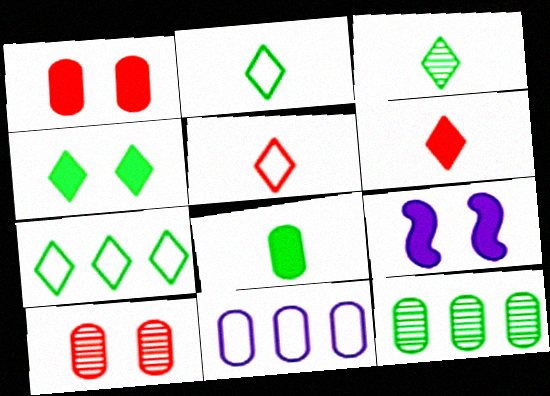[[1, 4, 9], 
[3, 4, 7], 
[5, 9, 12], 
[8, 10, 11]]